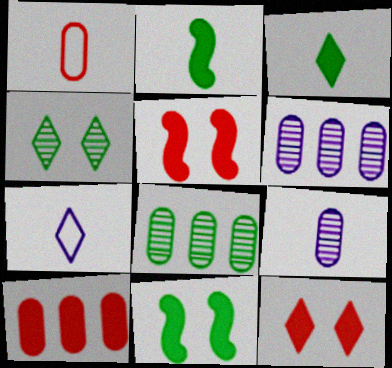[[5, 7, 8]]